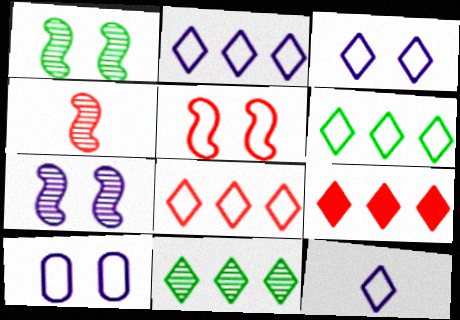[[2, 3, 12], 
[2, 6, 8], 
[2, 9, 11]]